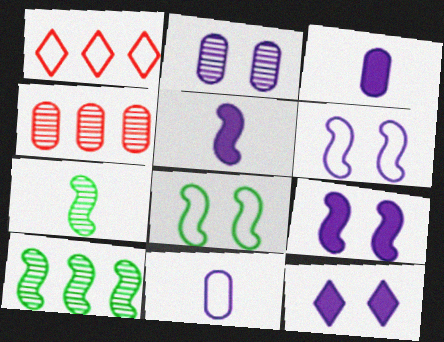[[1, 8, 11], 
[2, 6, 12]]